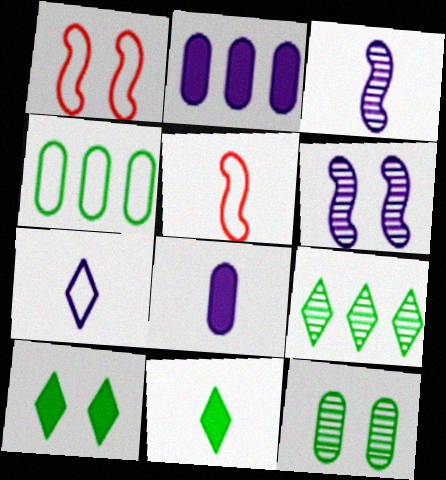[[1, 4, 7], 
[1, 8, 9], 
[2, 6, 7], 
[3, 7, 8]]